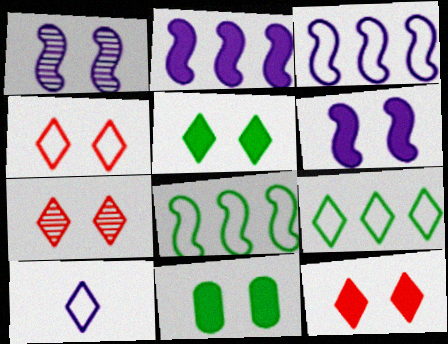[[1, 4, 11], 
[4, 7, 12], 
[4, 9, 10], 
[6, 11, 12]]